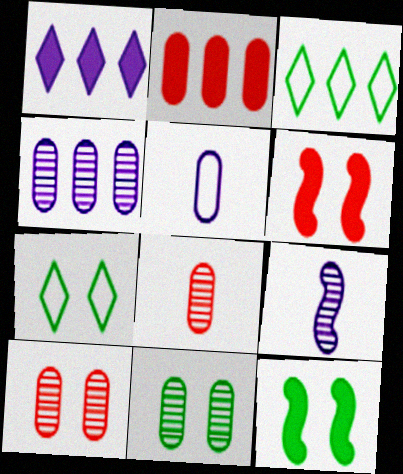[[2, 5, 11], 
[2, 7, 9], 
[4, 8, 11], 
[7, 11, 12]]